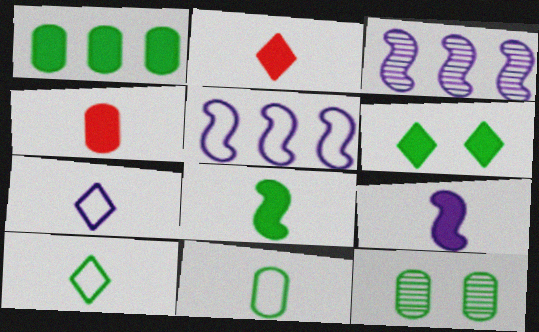[[1, 6, 8], 
[1, 11, 12], 
[2, 5, 12]]